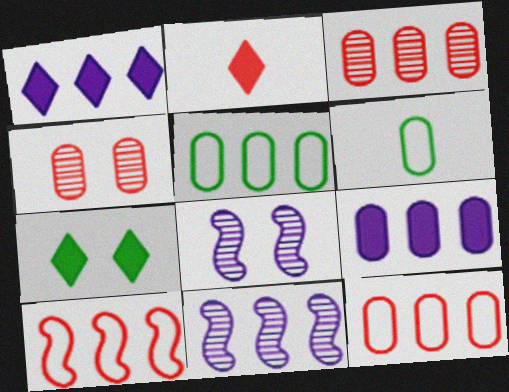[[1, 2, 7], 
[2, 4, 10], 
[2, 5, 8], 
[3, 5, 9], 
[4, 6, 9]]